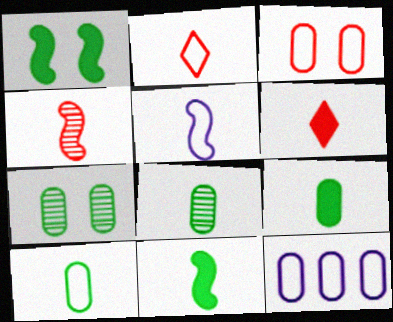[[2, 5, 10], 
[3, 10, 12], 
[4, 5, 11], 
[5, 6, 8], 
[8, 9, 10]]